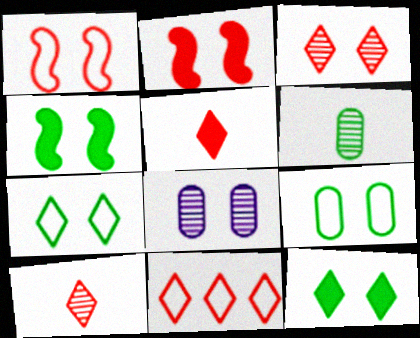[[1, 8, 12], 
[2, 7, 8], 
[3, 5, 11]]